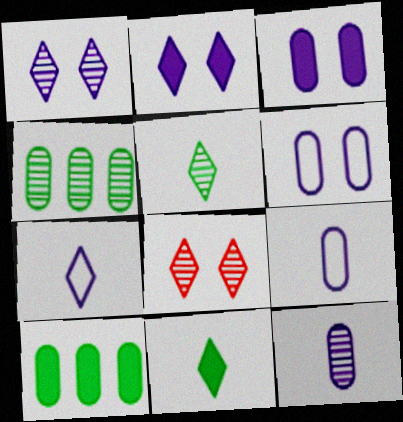[]